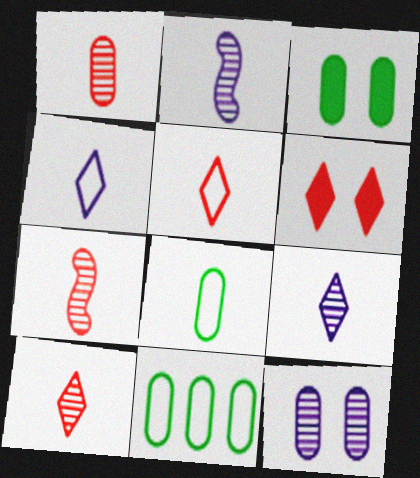[[1, 7, 10], 
[2, 6, 11]]